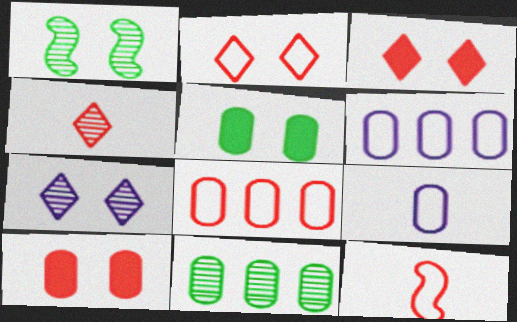[[2, 8, 12], 
[9, 10, 11]]